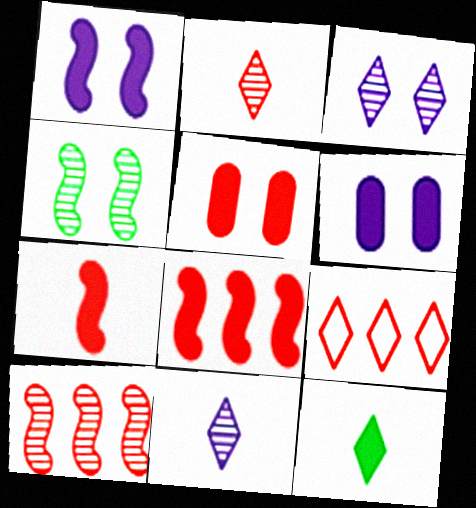[[3, 9, 12], 
[6, 8, 12]]